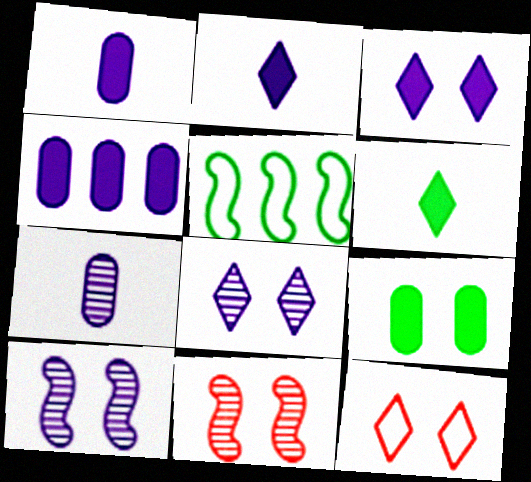[[9, 10, 12]]